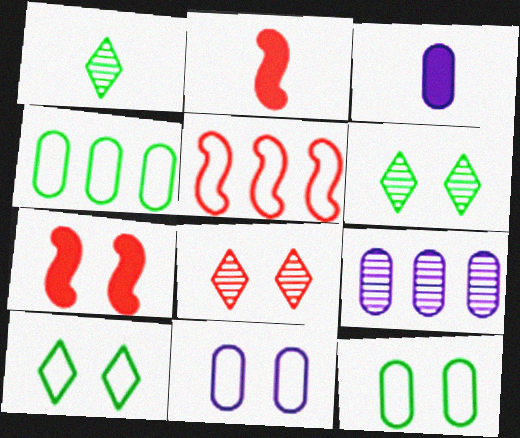[[2, 9, 10], 
[3, 5, 6], 
[3, 9, 11], 
[6, 7, 11]]